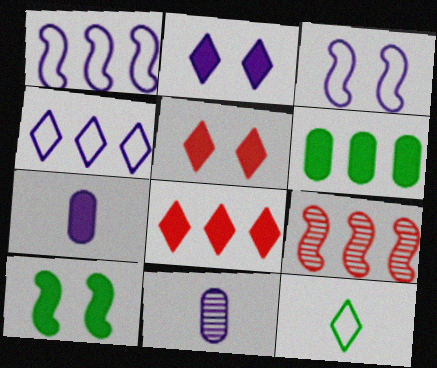[[1, 2, 11], 
[4, 6, 9], 
[7, 8, 10]]